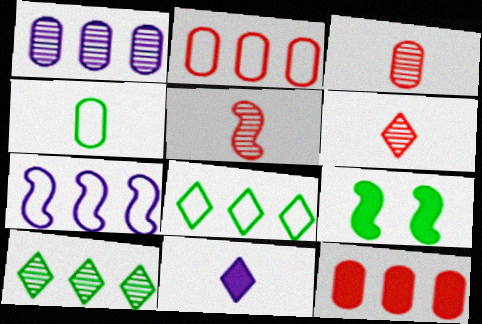[[2, 7, 8], 
[3, 5, 6], 
[4, 5, 11], 
[4, 9, 10], 
[5, 7, 9], 
[7, 10, 12], 
[9, 11, 12]]